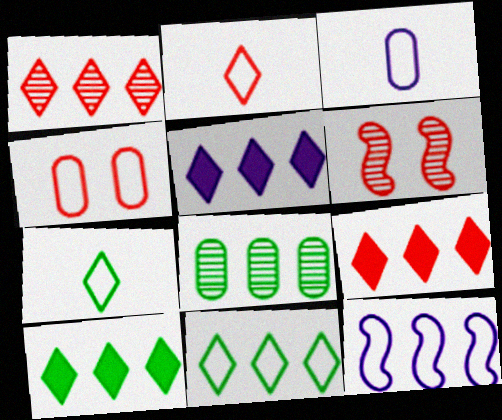[[1, 5, 11], 
[3, 6, 10], 
[4, 7, 12], 
[5, 9, 10], 
[8, 9, 12]]